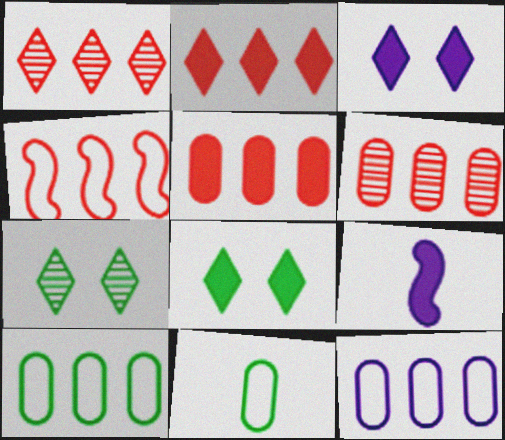[[1, 4, 5], 
[2, 4, 6], 
[5, 8, 9]]